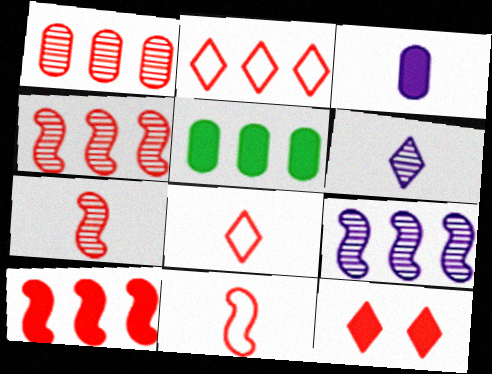[[1, 2, 10], 
[1, 11, 12], 
[2, 5, 9]]